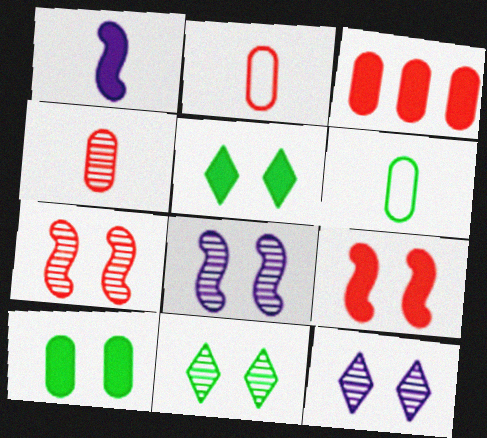[[1, 3, 5]]